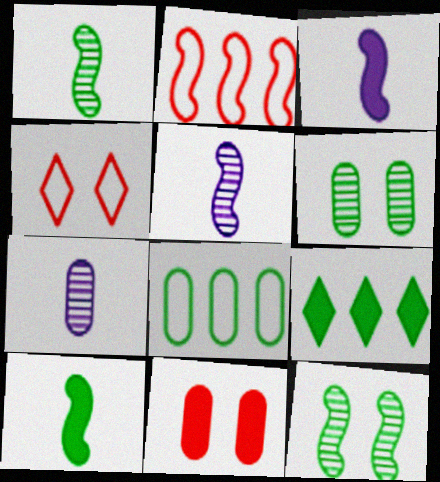[[2, 3, 12], 
[3, 9, 11], 
[7, 8, 11]]